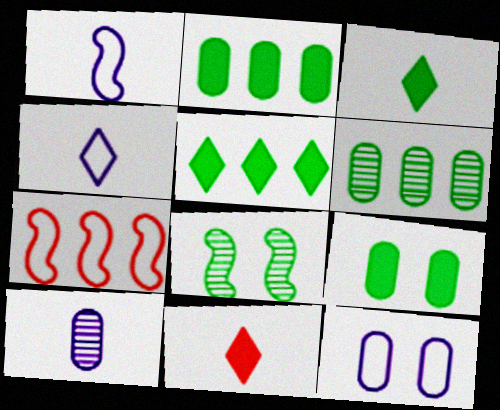[]